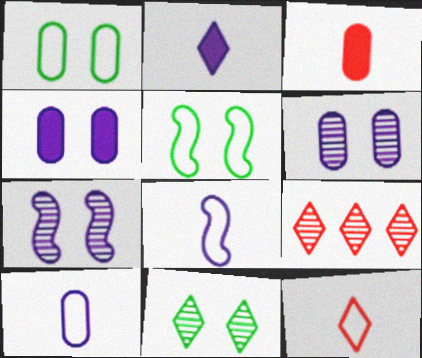[]